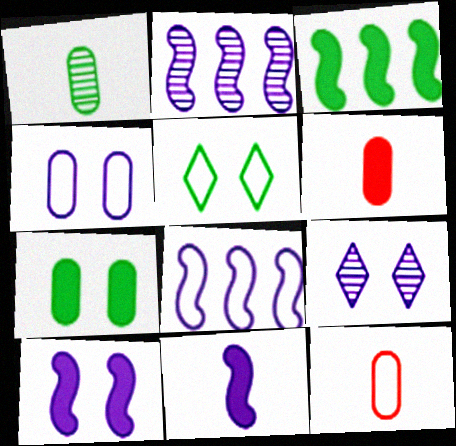[[1, 3, 5], 
[2, 5, 6], 
[3, 9, 12], 
[4, 9, 10], 
[5, 8, 12]]